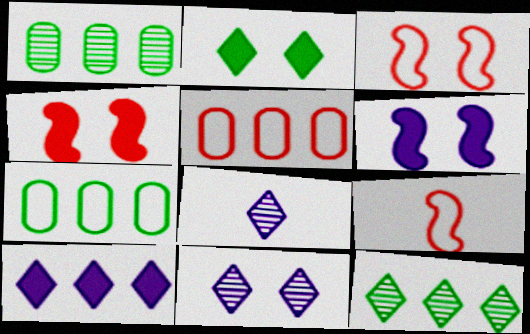[[4, 7, 8]]